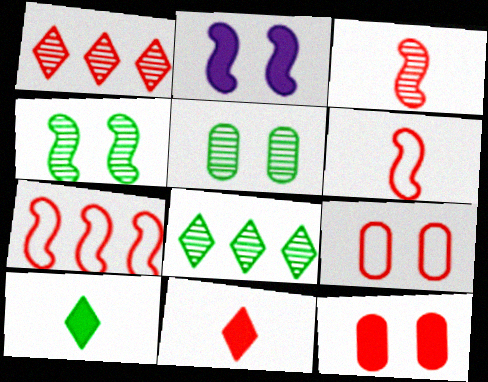[[1, 6, 12]]